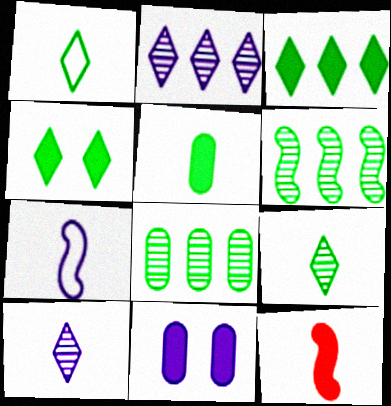[[2, 7, 11], 
[3, 11, 12]]